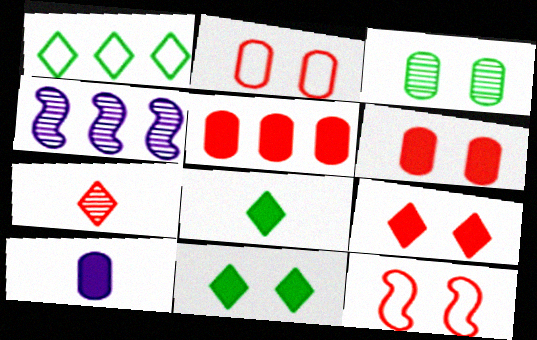[[1, 4, 5], 
[2, 4, 8], 
[3, 4, 7], 
[5, 7, 12]]